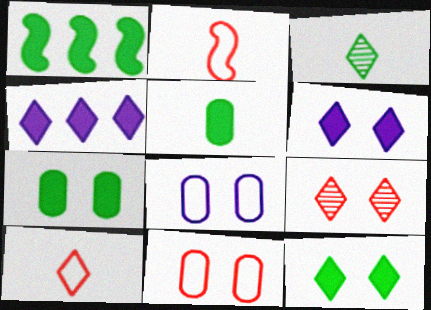[[1, 5, 12]]